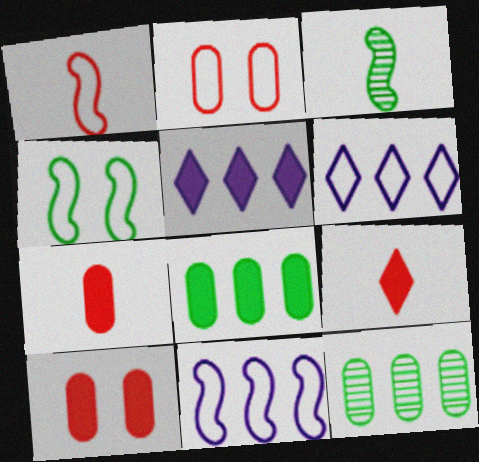[[1, 4, 11], 
[2, 3, 5], 
[3, 6, 10]]